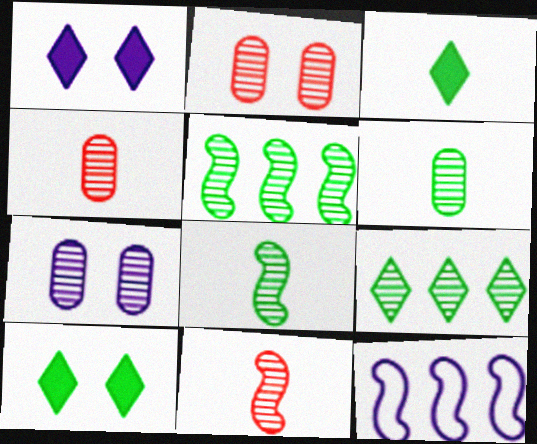[[2, 3, 12], 
[4, 10, 12], 
[7, 9, 11]]